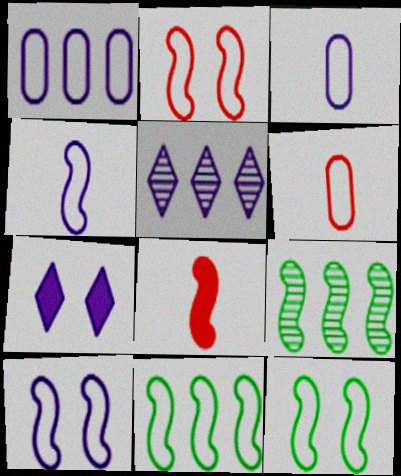[[2, 4, 11], 
[2, 10, 12], 
[6, 7, 9], 
[8, 9, 10]]